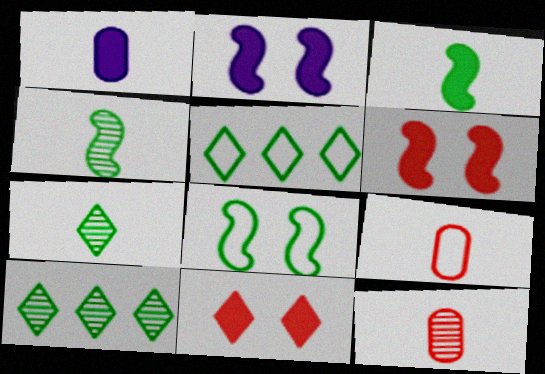[[2, 5, 12], 
[2, 9, 10]]